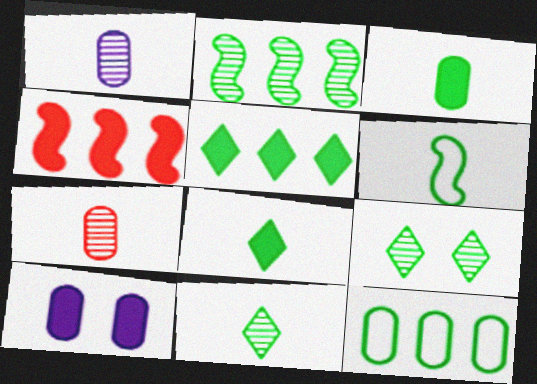[[2, 5, 12], 
[3, 6, 11], 
[4, 8, 10], 
[7, 10, 12]]